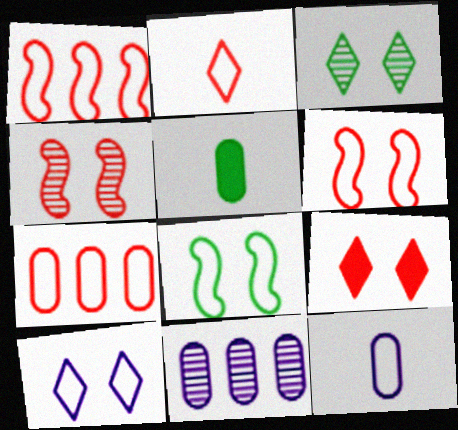[[2, 6, 7], 
[3, 9, 10]]